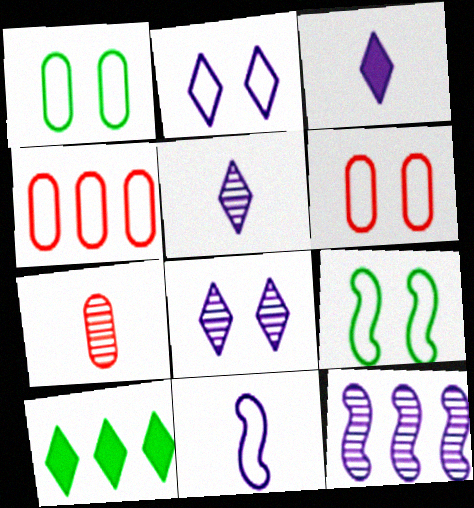[[2, 6, 9], 
[4, 10, 12]]